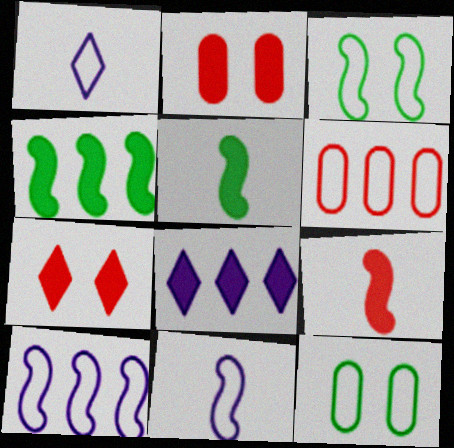[[1, 3, 6], 
[2, 5, 8]]